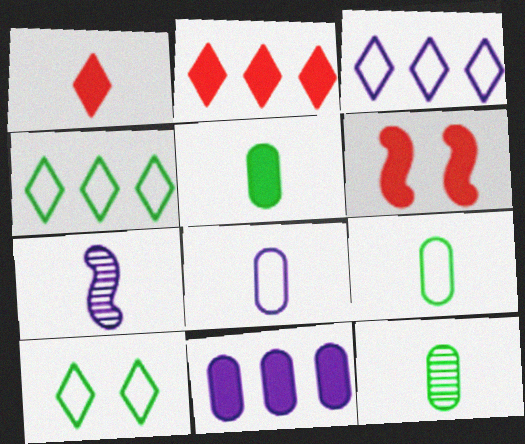[[1, 7, 9], 
[3, 6, 12], 
[5, 9, 12]]